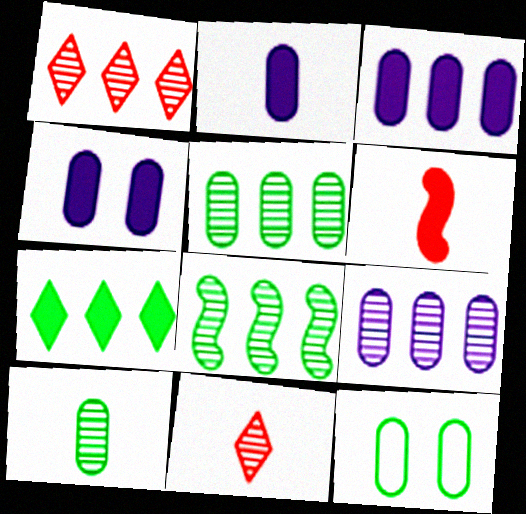[[1, 8, 9], 
[2, 3, 4], 
[4, 6, 7]]